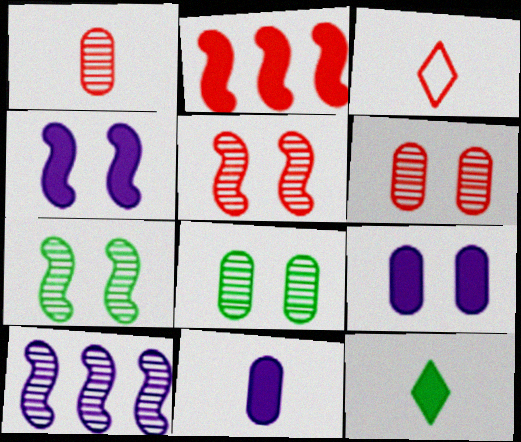[[2, 3, 6], 
[2, 9, 12]]